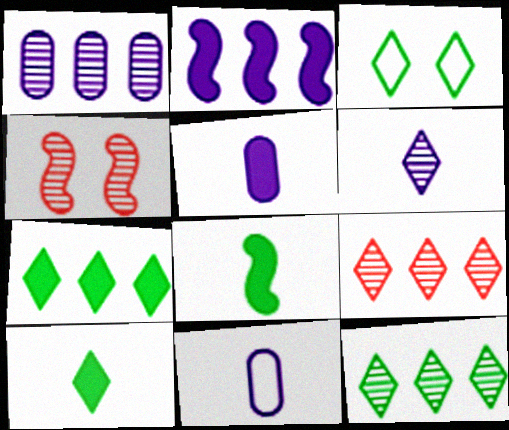[[3, 10, 12], 
[4, 7, 11]]